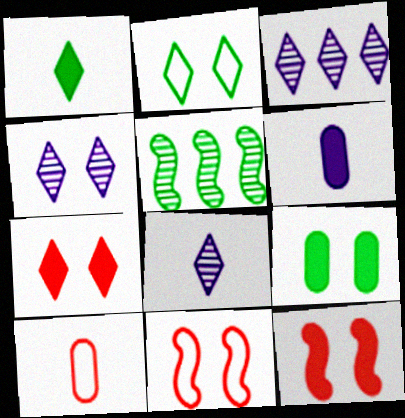[[2, 4, 7], 
[3, 4, 8], 
[4, 9, 11]]